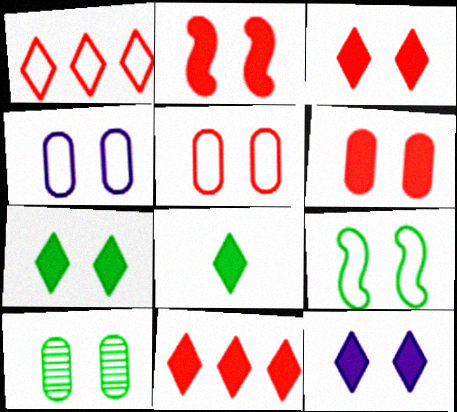[[2, 3, 6], 
[3, 7, 12], 
[4, 6, 10], 
[7, 9, 10], 
[8, 11, 12]]